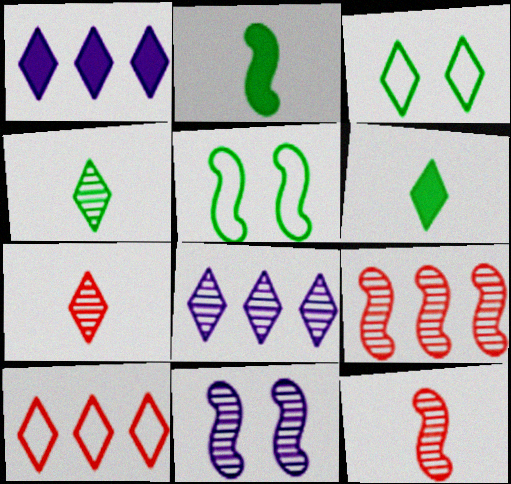[[1, 3, 7]]